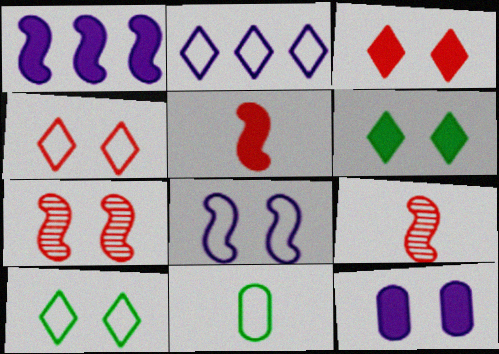[[7, 10, 12]]